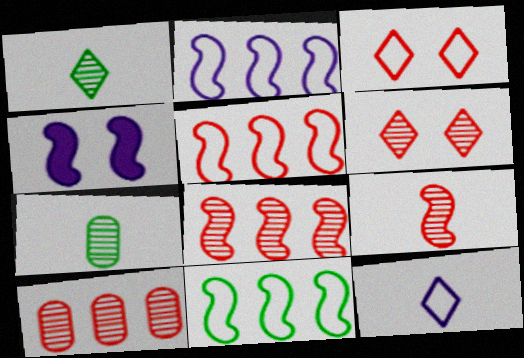[[2, 5, 11], 
[4, 9, 11], 
[6, 9, 10]]